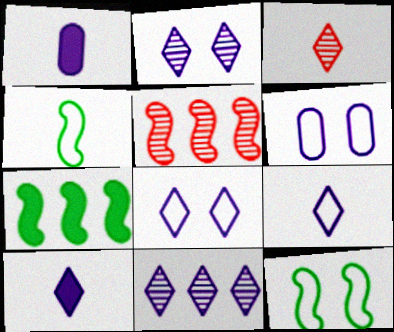[[1, 3, 4], 
[3, 6, 7], 
[8, 10, 11]]